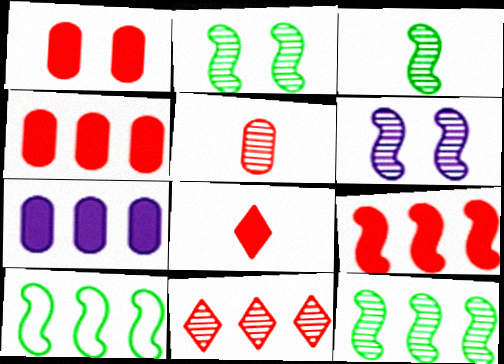[[1, 8, 9], 
[2, 3, 12], 
[7, 10, 11]]